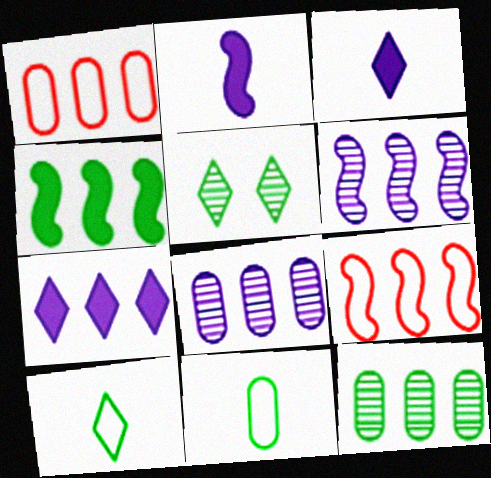[[1, 2, 5], 
[4, 5, 11], 
[4, 6, 9], 
[7, 9, 12]]